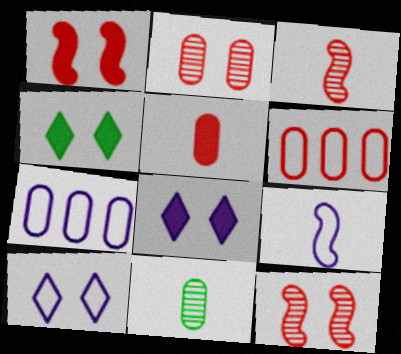[[2, 5, 6], 
[3, 4, 7], 
[7, 9, 10]]